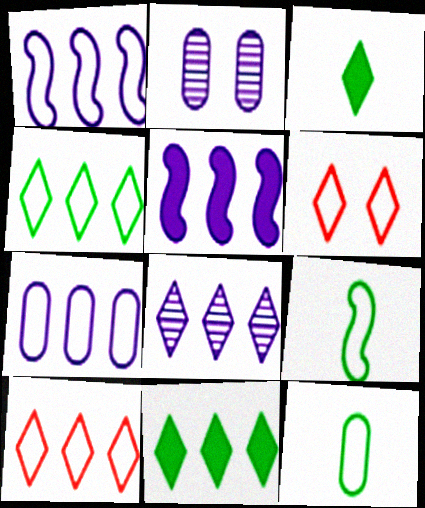[[1, 6, 12], 
[3, 6, 8], 
[5, 7, 8], 
[6, 7, 9], 
[8, 10, 11]]